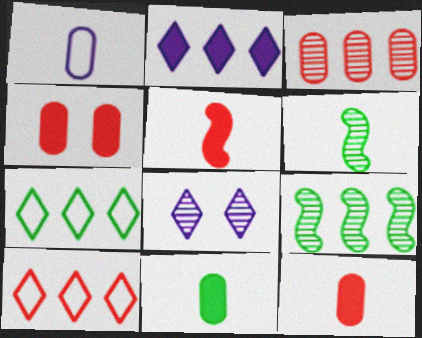[[3, 6, 8]]